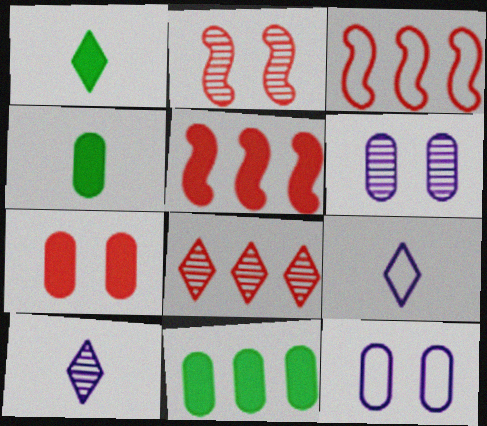[[1, 3, 6], 
[2, 9, 11]]